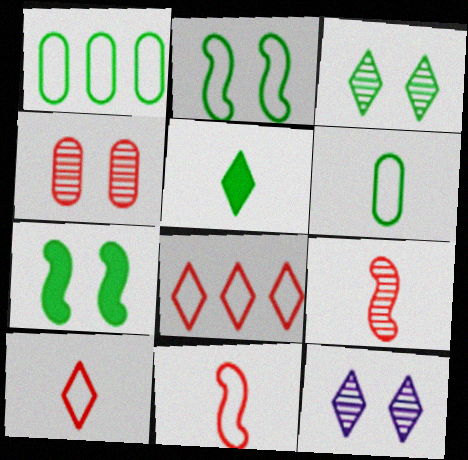[[5, 8, 12]]